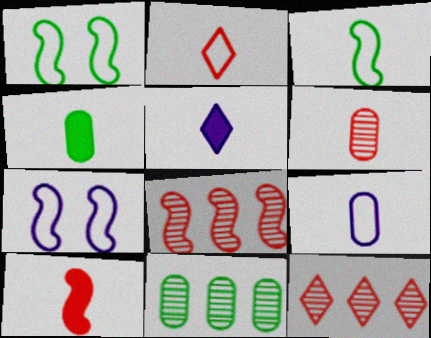[[2, 3, 9], 
[2, 6, 10], 
[3, 5, 6], 
[4, 5, 10], 
[4, 6, 9], 
[4, 7, 12]]